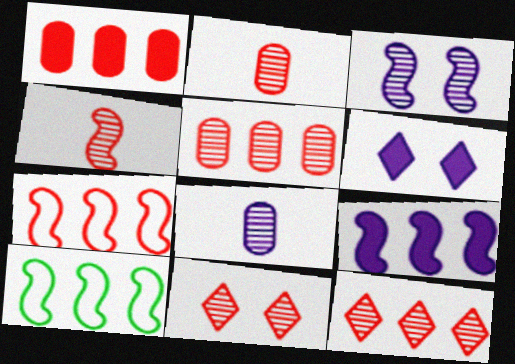[[1, 7, 12], 
[2, 6, 10], 
[4, 5, 11]]